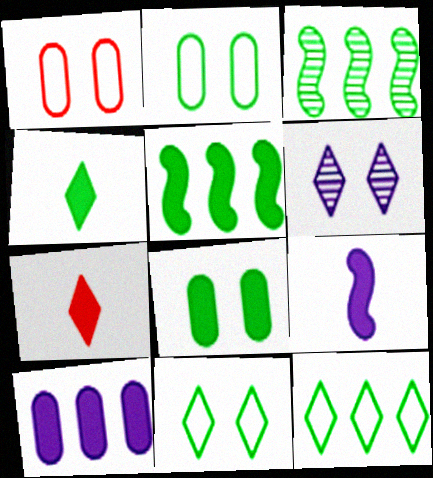[[2, 3, 4], 
[4, 5, 8], 
[6, 7, 12]]